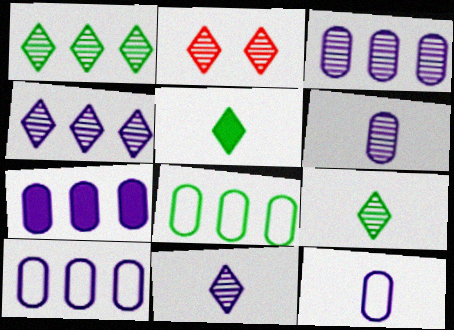[[1, 2, 11], 
[2, 4, 9], 
[3, 7, 10]]